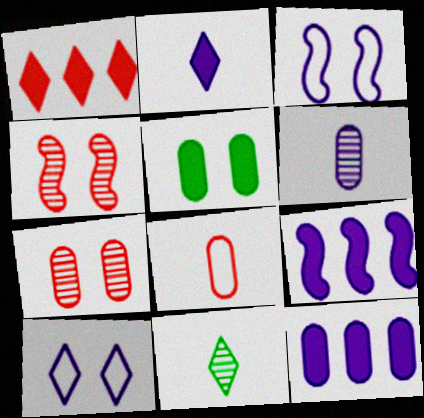[[1, 4, 8], 
[1, 10, 11], 
[4, 5, 10], 
[6, 9, 10]]